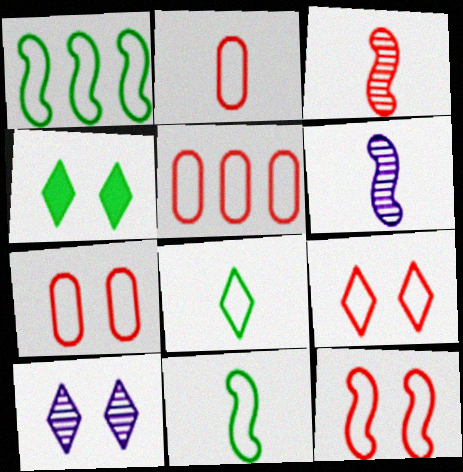[[2, 5, 7], 
[4, 5, 6], 
[4, 9, 10], 
[7, 9, 12]]